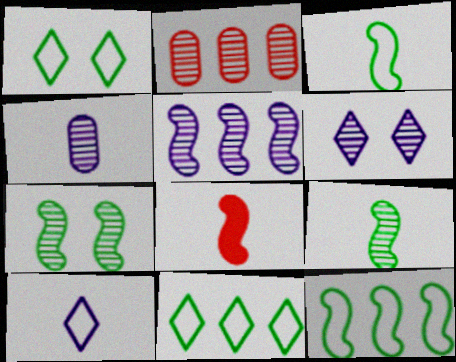[[2, 6, 9], 
[4, 5, 6]]